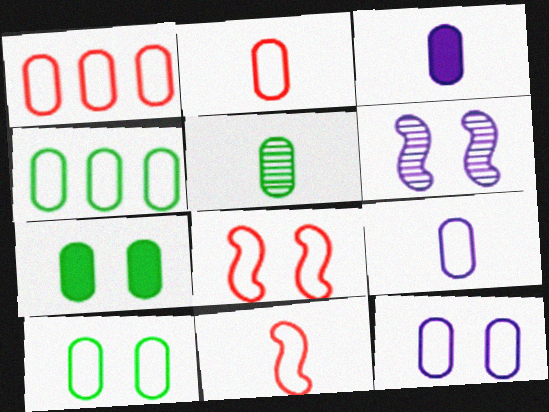[[1, 9, 10], 
[2, 3, 5], 
[2, 4, 12], 
[4, 5, 7]]